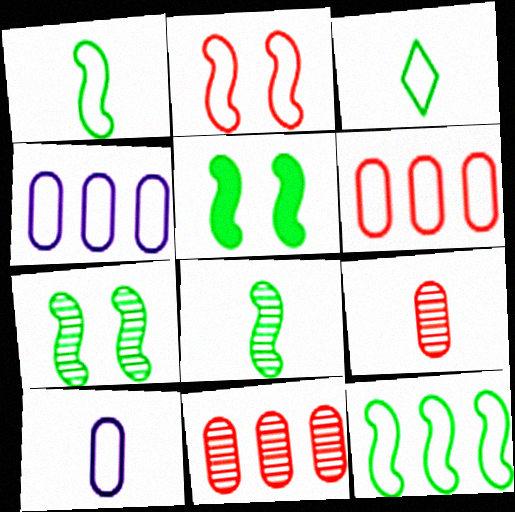[[2, 3, 4], 
[5, 8, 12]]